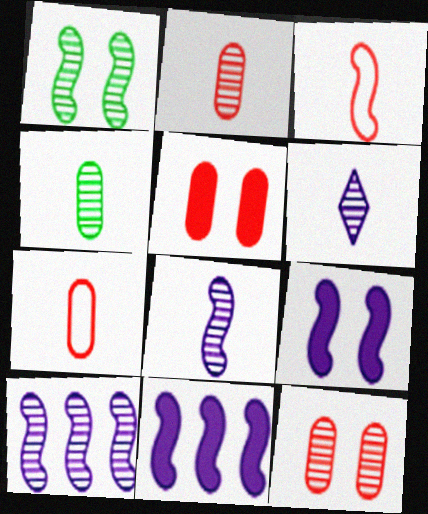[[1, 3, 11]]